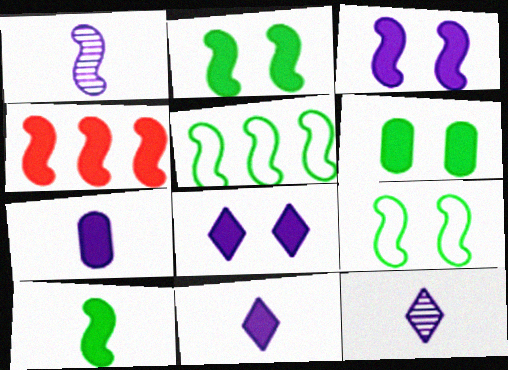[[1, 4, 9], 
[3, 4, 10], 
[4, 6, 11]]